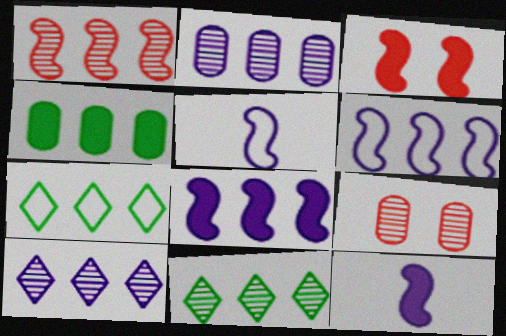[[1, 2, 11], 
[7, 9, 12]]